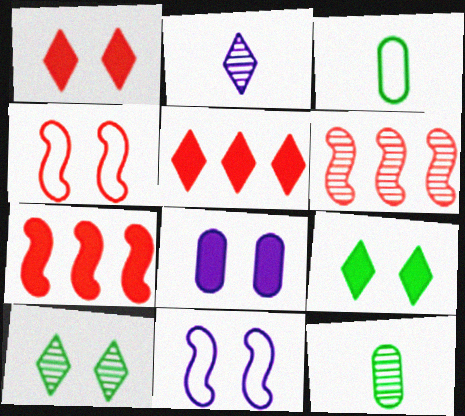[[4, 8, 10], 
[5, 11, 12]]